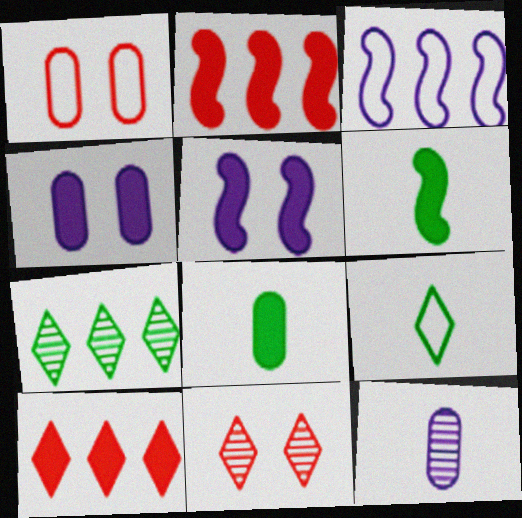[[1, 3, 9], 
[2, 5, 6], 
[3, 8, 11], 
[4, 6, 10], 
[5, 8, 10]]